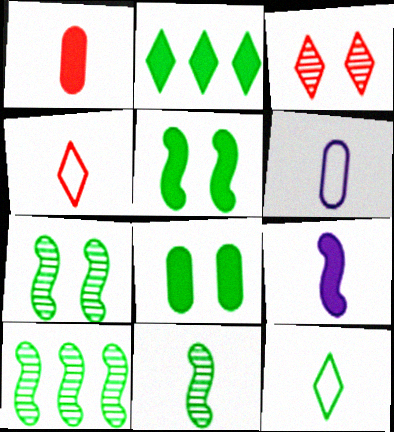[[7, 10, 11], 
[8, 10, 12]]